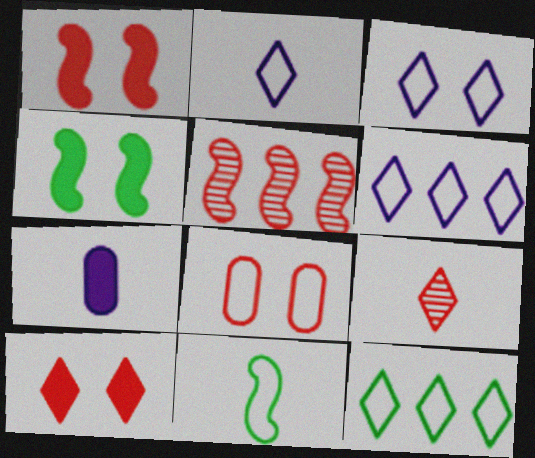[[2, 3, 6], 
[6, 8, 11], 
[7, 9, 11]]